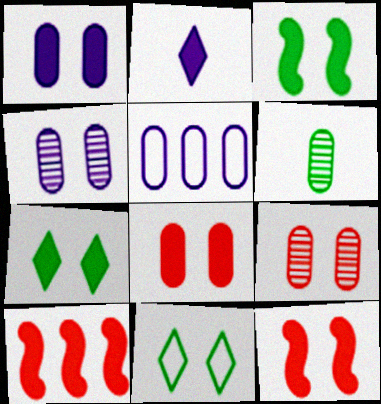[[1, 7, 12], 
[4, 11, 12], 
[5, 6, 8]]